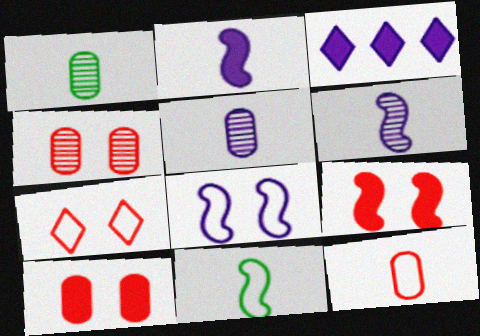[[3, 4, 11], 
[3, 5, 8], 
[4, 7, 9]]